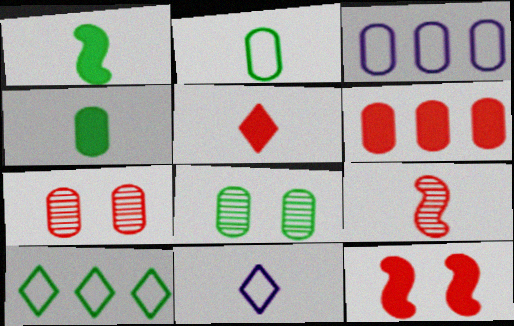[[1, 8, 10], 
[3, 4, 7], 
[4, 9, 11], 
[5, 6, 12]]